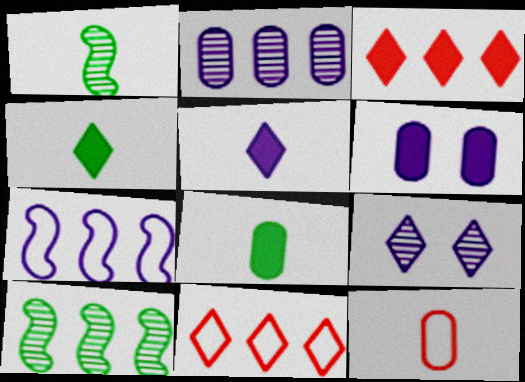[[1, 5, 12], 
[1, 6, 11], 
[4, 9, 11]]